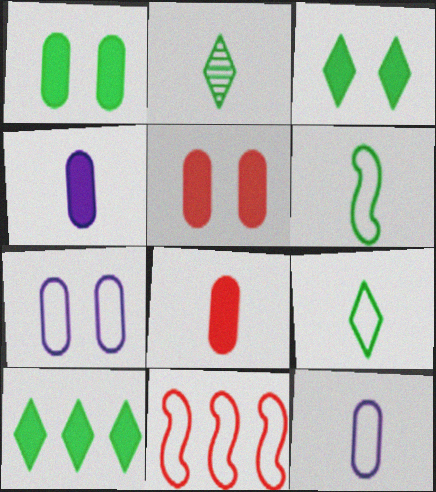[[7, 9, 11]]